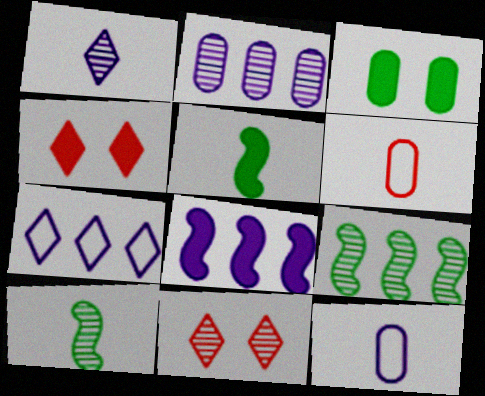[[1, 5, 6], 
[2, 3, 6], 
[2, 7, 8], 
[2, 10, 11], 
[4, 9, 12]]